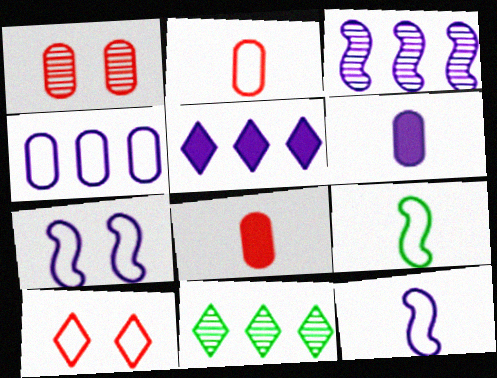[[1, 5, 9], 
[3, 4, 5], 
[4, 9, 10], 
[7, 8, 11]]